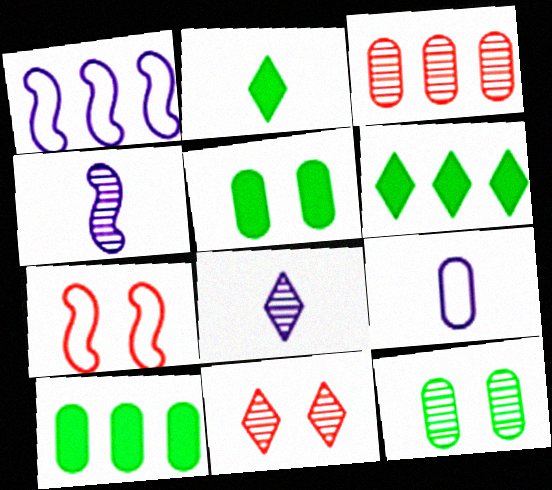[[1, 3, 6], 
[3, 5, 9], 
[7, 8, 10]]